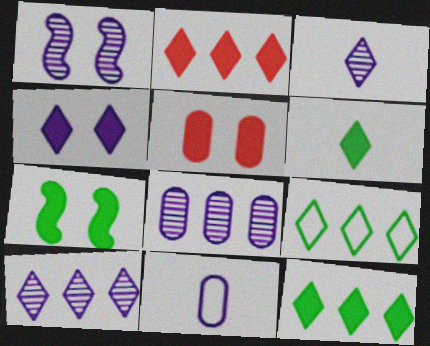[[1, 3, 8], 
[2, 4, 6], 
[2, 9, 10], 
[4, 5, 7]]